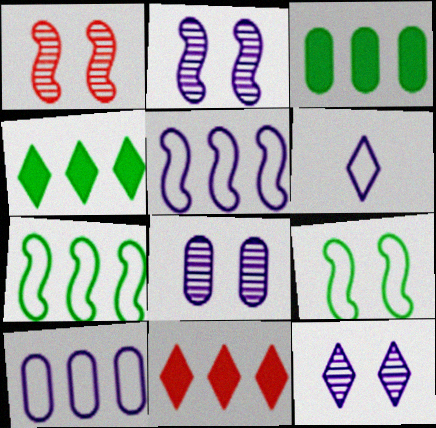[[1, 3, 6], 
[2, 8, 12]]